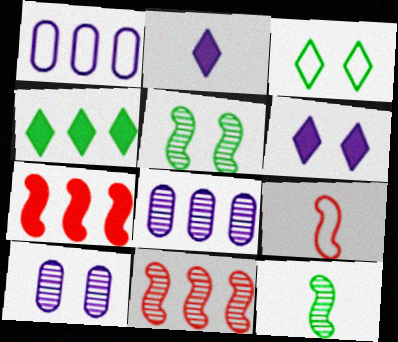[[1, 3, 9], 
[1, 4, 11], 
[4, 9, 10]]